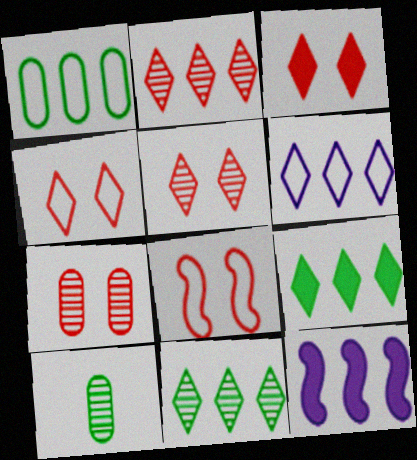[[1, 2, 12], 
[2, 6, 9], 
[3, 4, 5], 
[3, 7, 8], 
[4, 10, 12]]